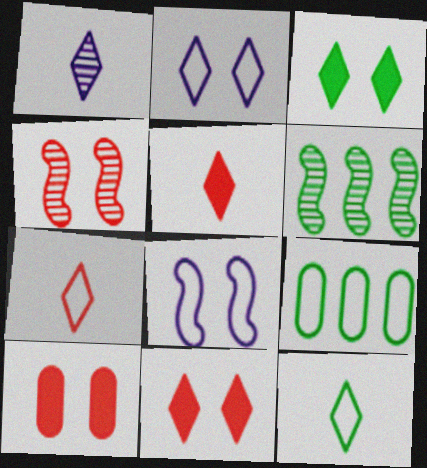[[1, 5, 12], 
[7, 8, 9]]